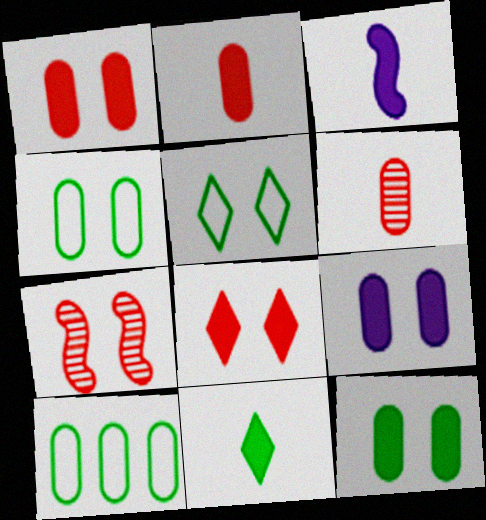[[1, 9, 12], 
[2, 3, 11], 
[5, 7, 9], 
[6, 9, 10]]